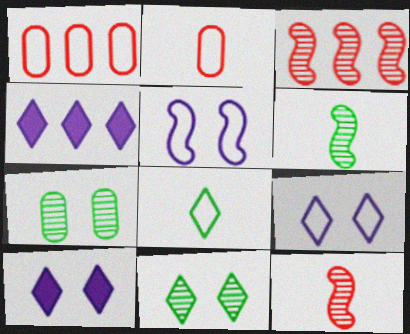[[1, 5, 8], 
[1, 6, 10]]